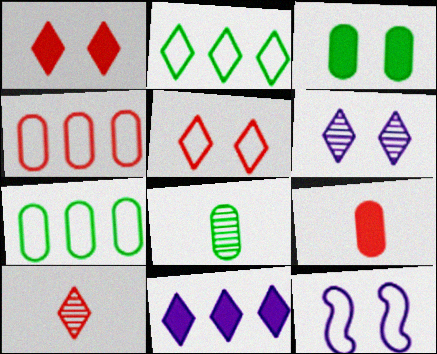[[3, 7, 8]]